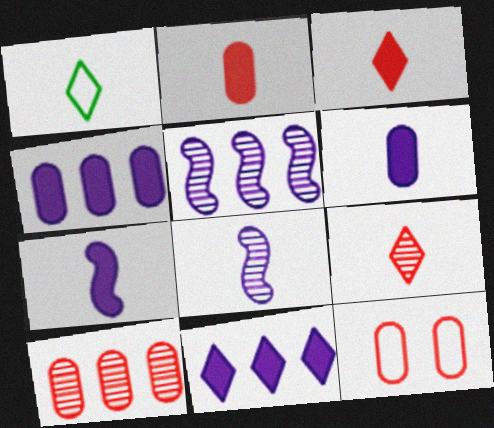[[1, 2, 8], 
[2, 10, 12]]